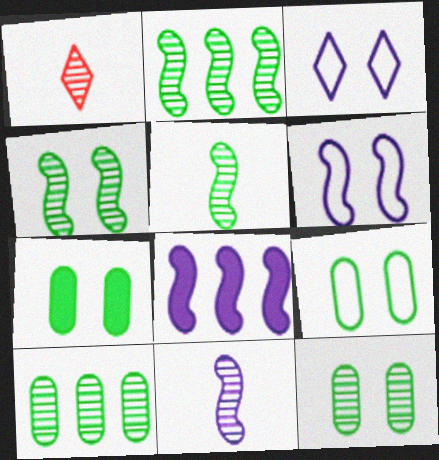[[1, 8, 9], 
[2, 4, 5], 
[6, 8, 11], 
[7, 9, 12]]